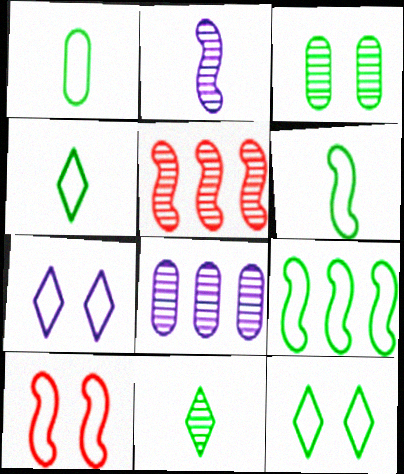[[1, 4, 6], 
[1, 9, 12]]